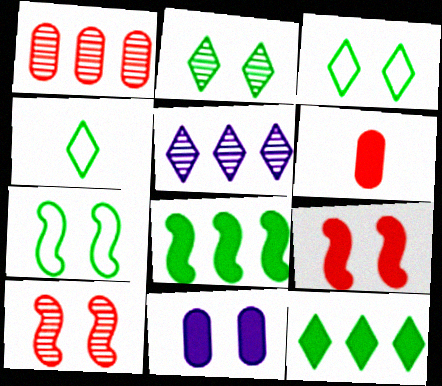[[2, 4, 12], 
[3, 10, 11], 
[5, 6, 7]]